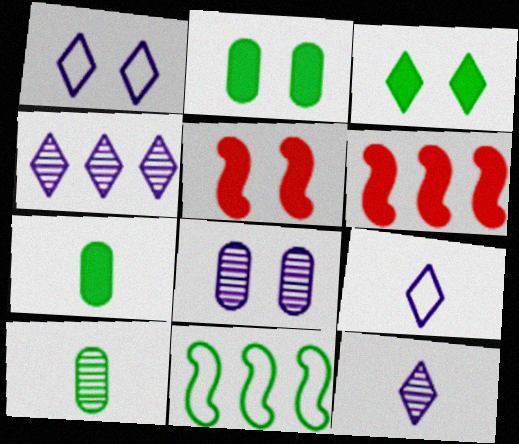[[1, 6, 10], 
[3, 10, 11]]